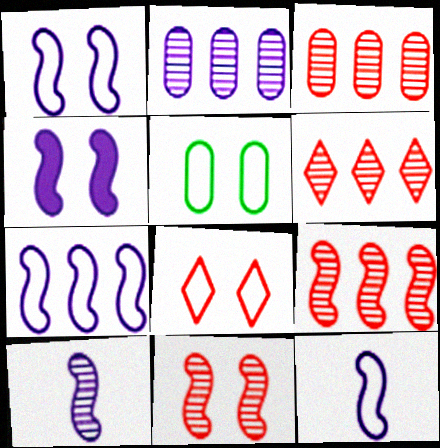[[1, 5, 8], 
[1, 7, 12], 
[3, 6, 9], 
[4, 7, 10]]